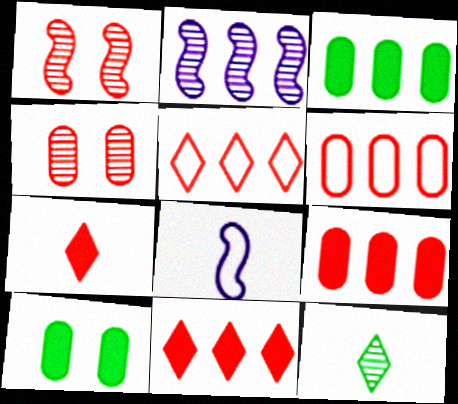[[1, 6, 7], 
[2, 3, 5], 
[2, 4, 12]]